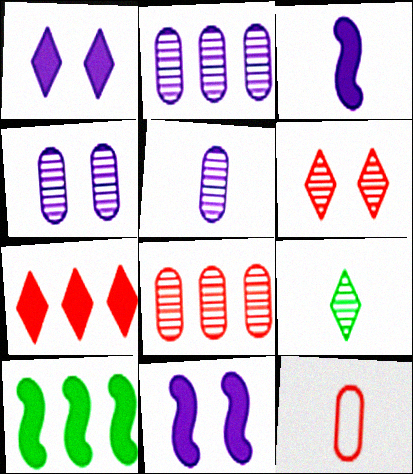[[2, 4, 5], 
[3, 9, 12]]